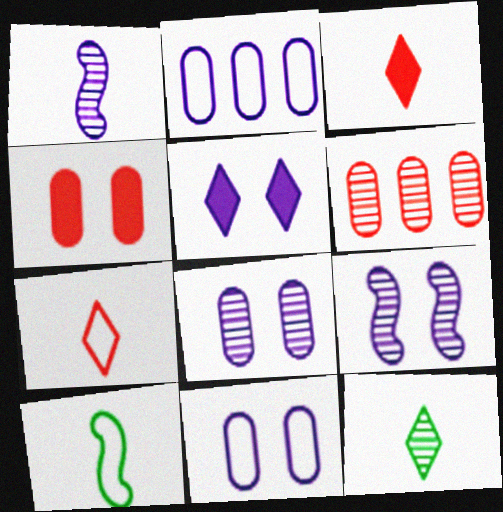[[1, 2, 5], 
[5, 6, 10], 
[5, 9, 11], 
[6, 9, 12]]